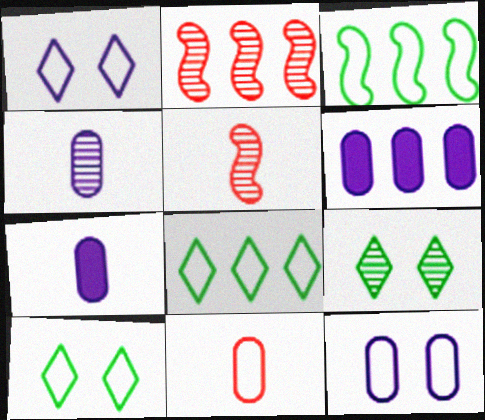[[1, 3, 11], 
[2, 4, 9], 
[2, 6, 8], 
[2, 7, 10], 
[4, 6, 12], 
[5, 6, 10]]